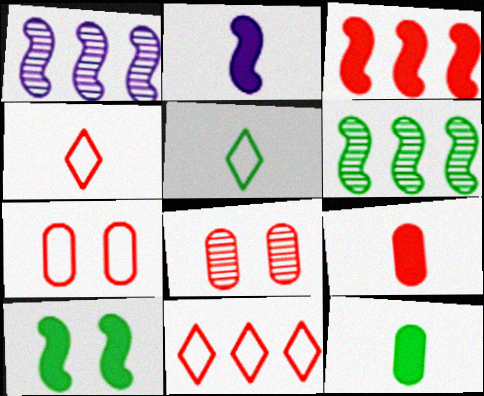[[2, 3, 10], 
[3, 4, 8]]